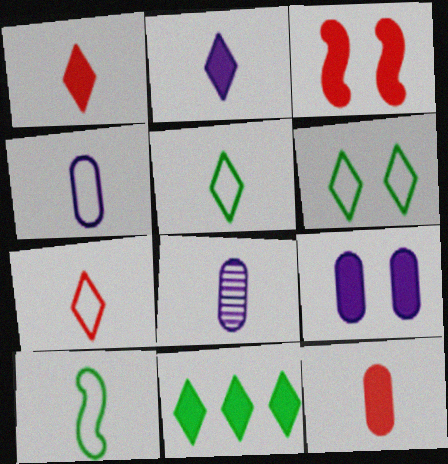[[1, 8, 10], 
[4, 7, 10]]